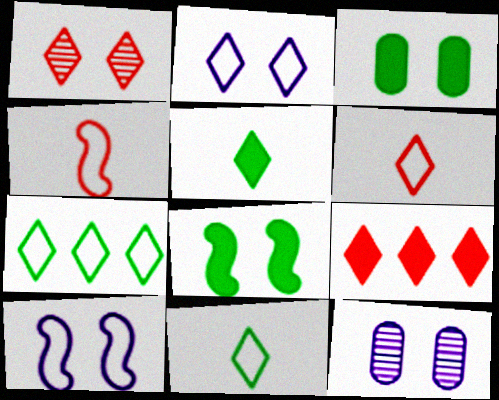[[1, 3, 10], 
[1, 6, 9], 
[2, 6, 7]]